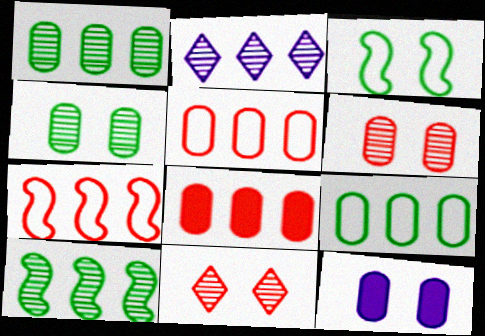[[3, 11, 12]]